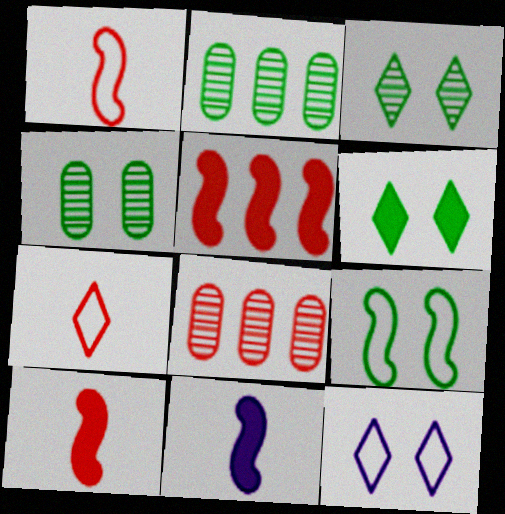[[2, 10, 12], 
[4, 6, 9]]